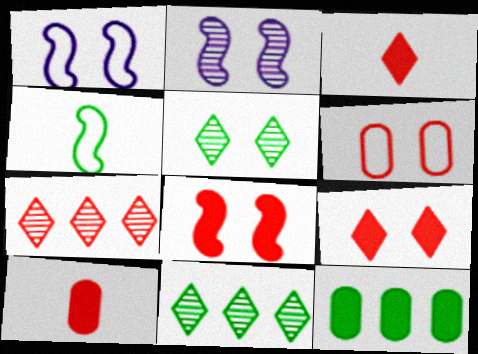[[1, 10, 11], 
[4, 5, 12]]